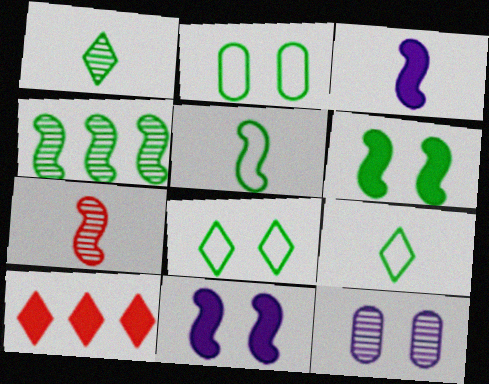[[3, 5, 7], 
[4, 5, 6], 
[5, 10, 12]]